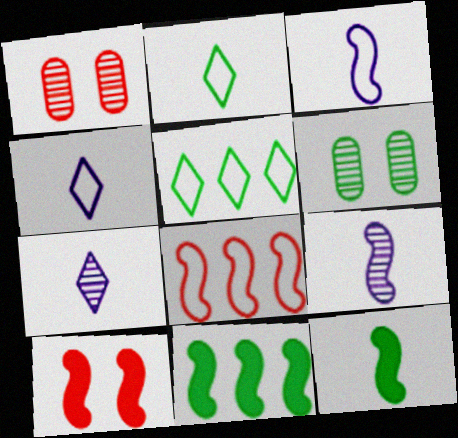[[1, 4, 11], 
[2, 6, 11], 
[5, 6, 12]]